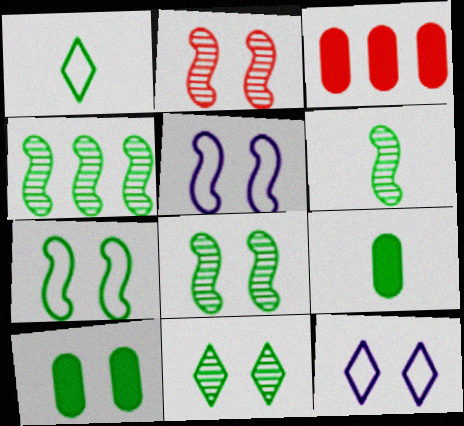[[1, 4, 10], 
[1, 6, 9], 
[2, 10, 12], 
[3, 6, 12], 
[4, 6, 8], 
[7, 10, 11]]